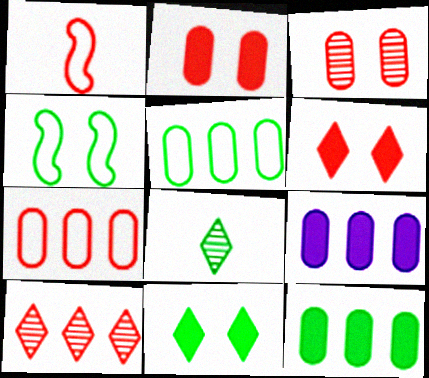[[1, 2, 10], 
[4, 8, 12]]